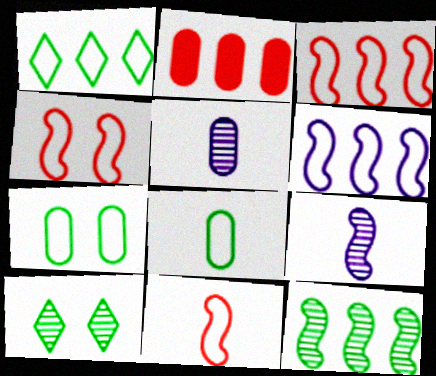[[2, 5, 7], 
[3, 4, 11]]